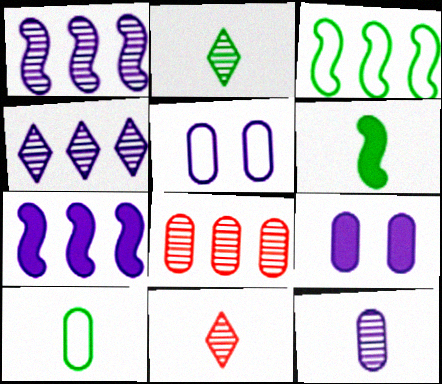[[2, 6, 10], 
[3, 9, 11], 
[8, 9, 10]]